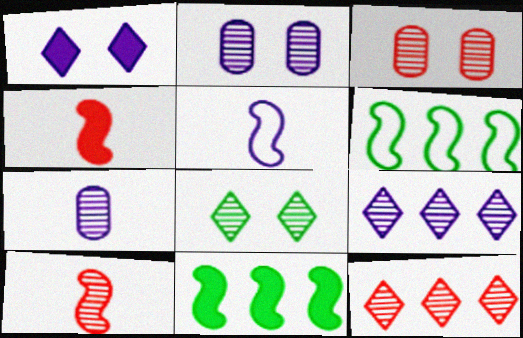[[3, 10, 12]]